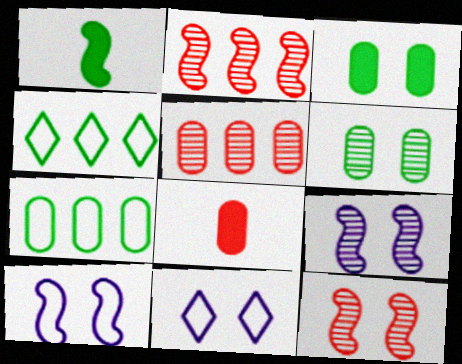[[1, 2, 10], 
[1, 4, 6], 
[1, 5, 11], 
[3, 11, 12], 
[4, 8, 9]]